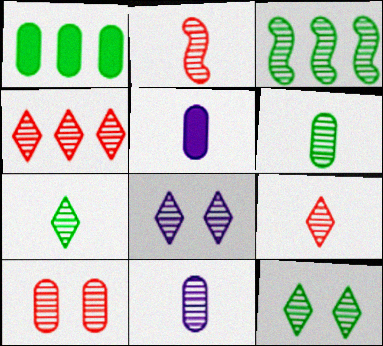[[2, 4, 10], 
[2, 7, 11], 
[3, 6, 12], 
[4, 7, 8]]